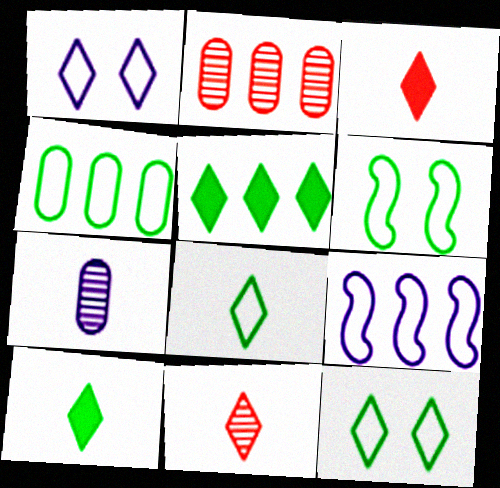[[1, 5, 11], 
[2, 5, 9], 
[4, 6, 8]]